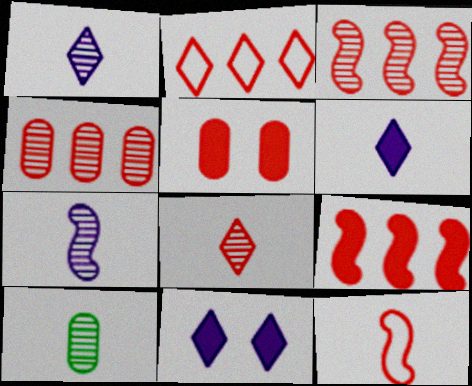[[2, 4, 9], 
[6, 10, 12], 
[7, 8, 10]]